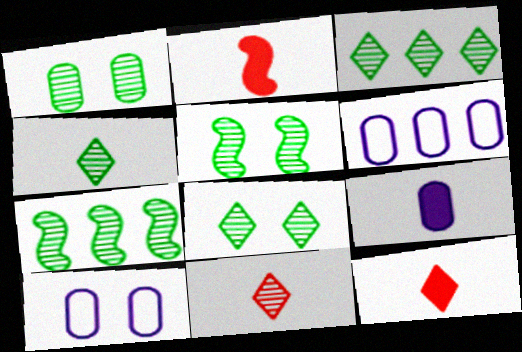[[1, 4, 7], 
[1, 5, 8], 
[2, 3, 10], 
[2, 6, 8], 
[3, 4, 8], 
[5, 6, 12], 
[7, 10, 12]]